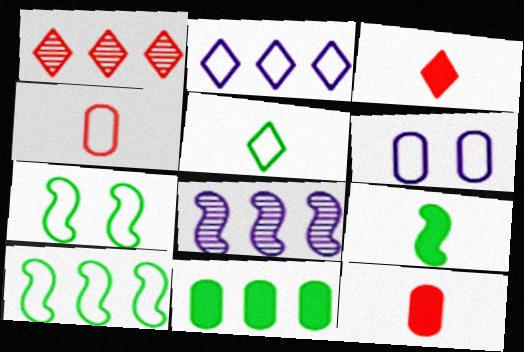[[1, 6, 9], 
[2, 4, 7]]